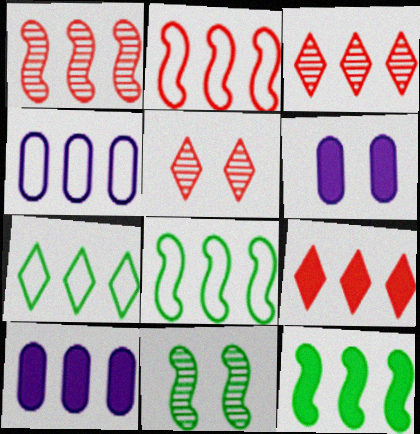[[1, 7, 10], 
[2, 4, 7], 
[3, 4, 12], 
[3, 8, 10], 
[9, 10, 12]]